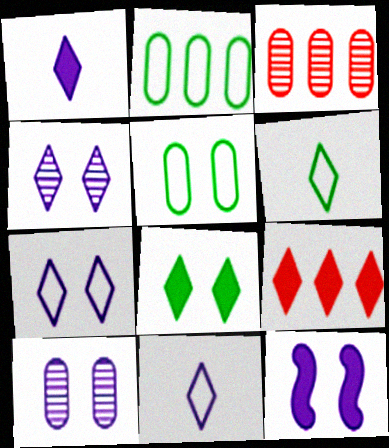[[1, 8, 9], 
[3, 6, 12], 
[4, 6, 9], 
[7, 10, 12]]